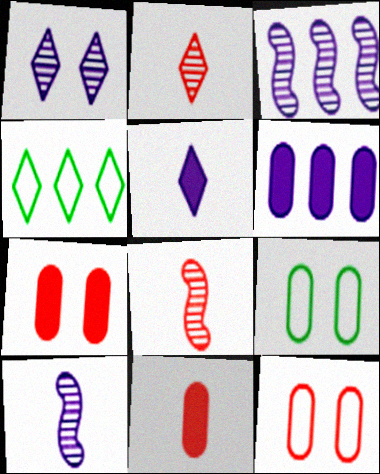[[4, 7, 10]]